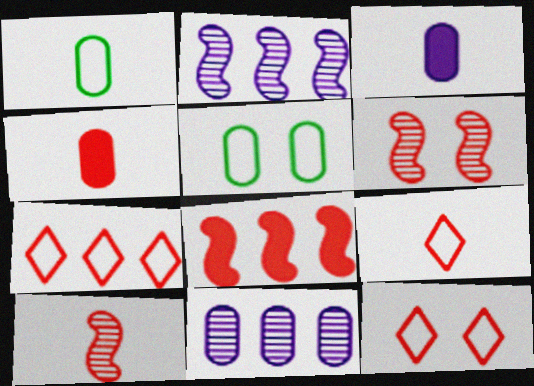[[4, 5, 11], 
[4, 6, 7], 
[4, 9, 10], 
[7, 9, 12]]